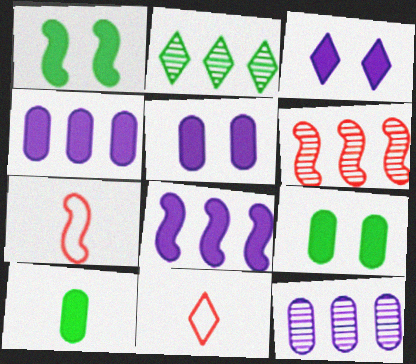[[1, 11, 12], 
[2, 3, 11], 
[2, 5, 7], 
[2, 6, 12]]